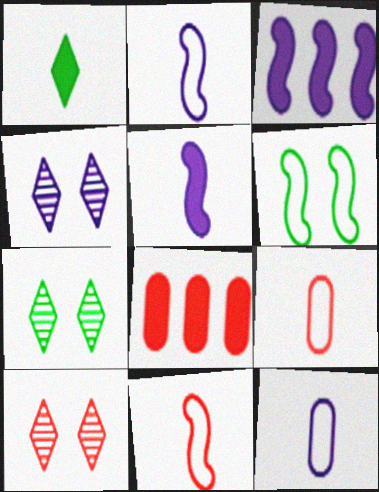[[2, 7, 8], 
[3, 4, 12], 
[3, 7, 9], 
[4, 7, 10], 
[8, 10, 11]]